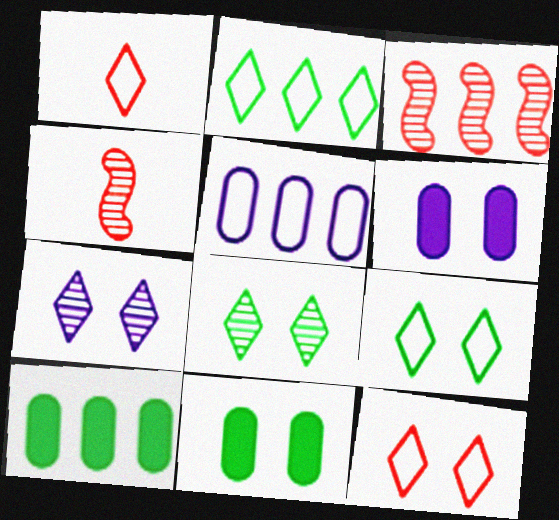[[2, 4, 6]]